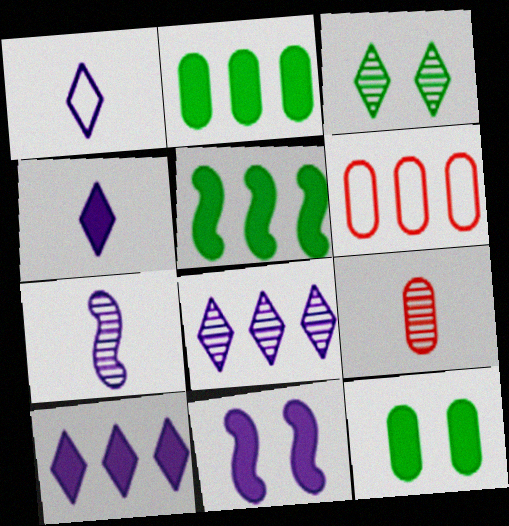[[5, 6, 8]]